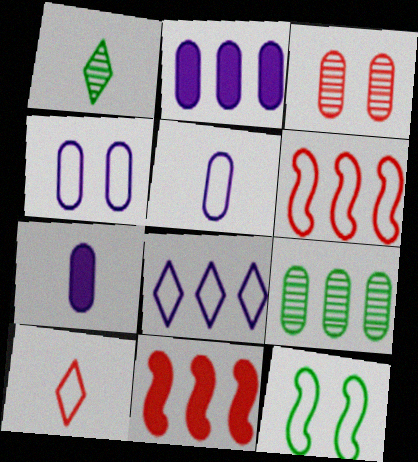[[1, 4, 11], 
[3, 10, 11], 
[8, 9, 11]]